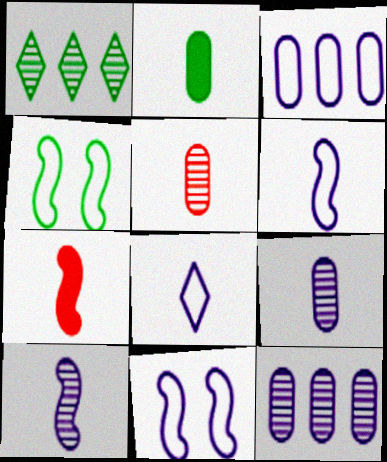[[1, 2, 4], 
[3, 8, 11]]